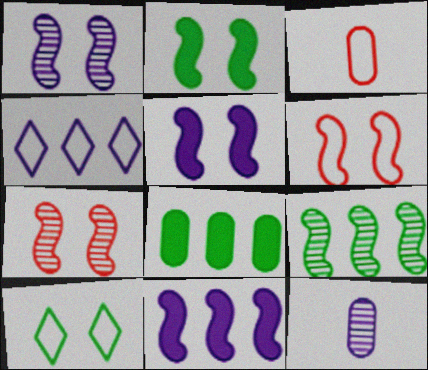[[1, 2, 6], 
[4, 5, 12]]